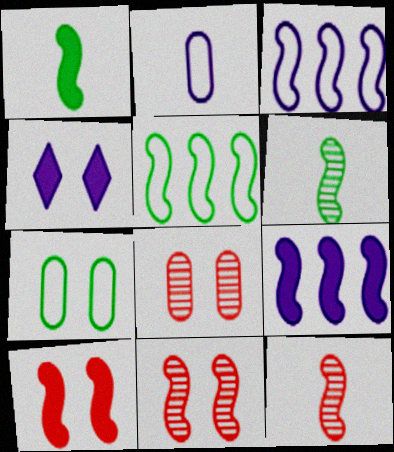[[1, 3, 11], 
[1, 9, 10], 
[3, 6, 10], 
[4, 7, 11]]